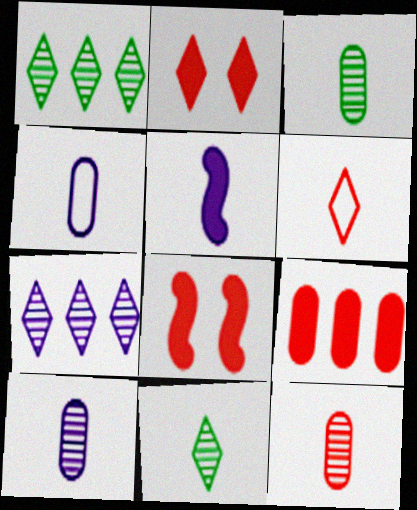[[1, 4, 8], 
[3, 5, 6], 
[3, 10, 12]]